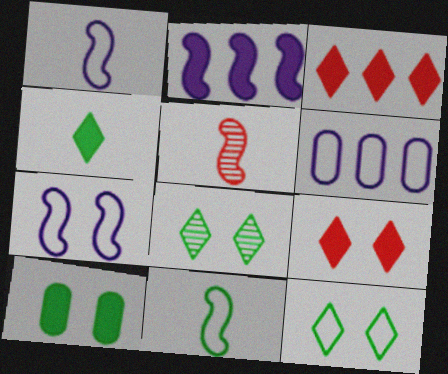[]